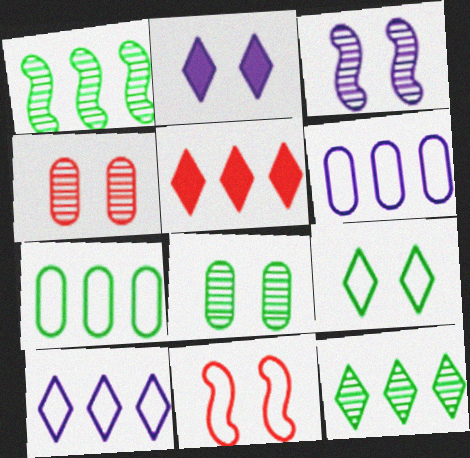[[1, 5, 6], 
[2, 8, 11], 
[5, 10, 12]]